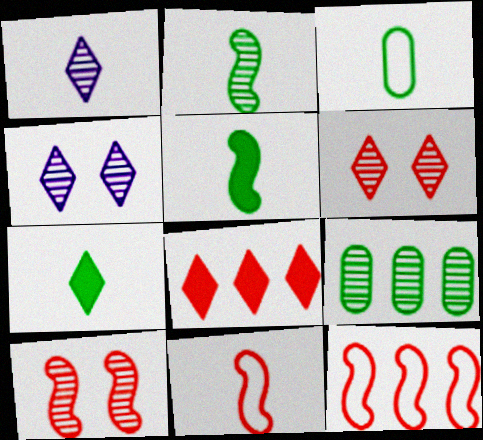[[1, 9, 10], 
[2, 3, 7]]